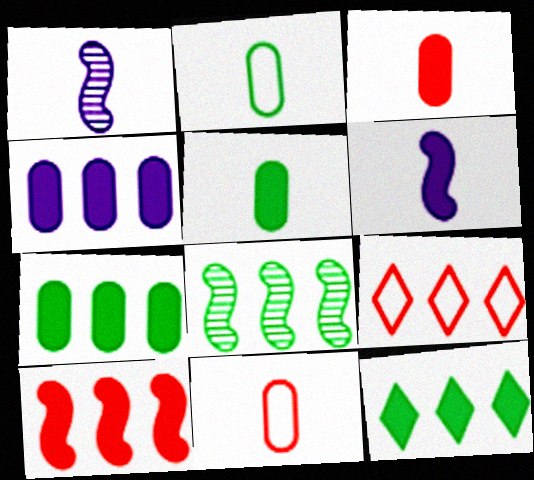[[4, 8, 9], 
[4, 10, 12]]